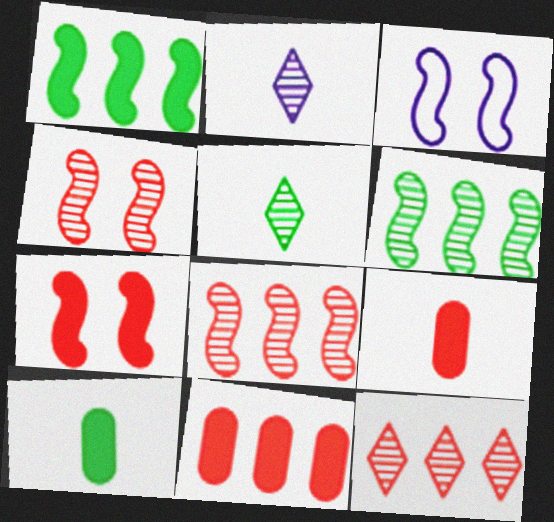[[3, 5, 11], 
[3, 10, 12]]